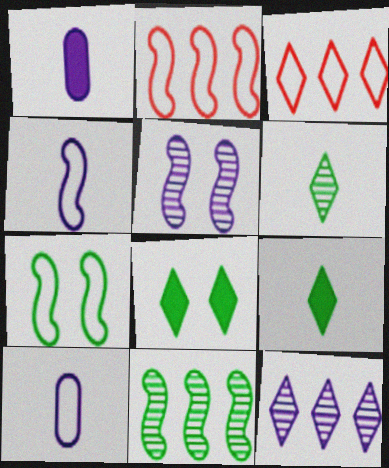[[2, 4, 7], 
[3, 7, 10]]